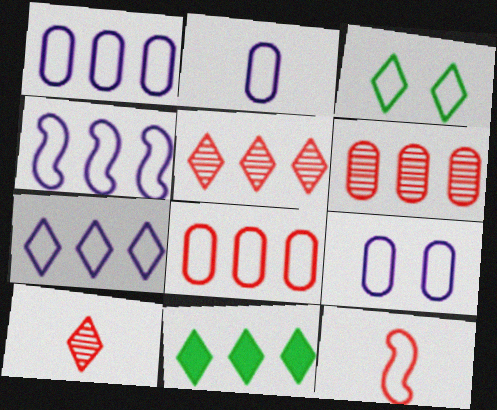[[1, 2, 9], 
[1, 3, 12], 
[1, 4, 7], 
[4, 6, 11], 
[5, 7, 11]]